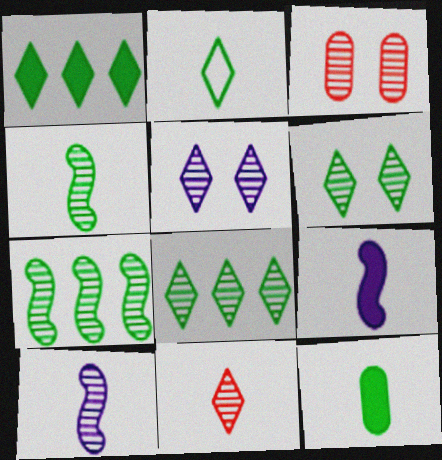[[1, 2, 6], 
[2, 4, 12], 
[3, 8, 10], 
[5, 8, 11]]